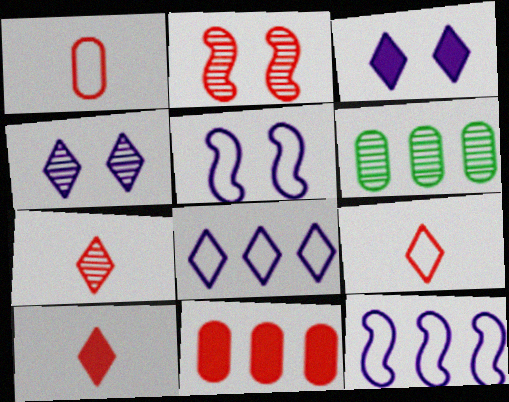[[2, 9, 11], 
[5, 6, 10], 
[7, 9, 10]]